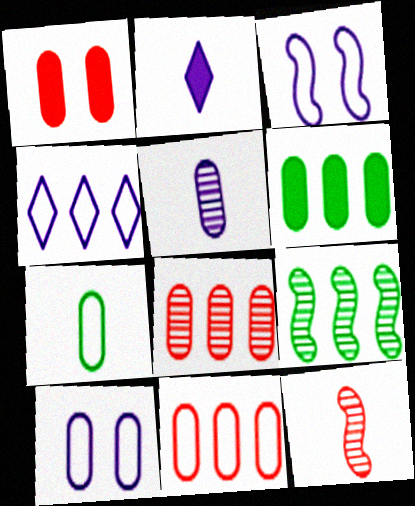[[2, 7, 12], 
[7, 10, 11]]